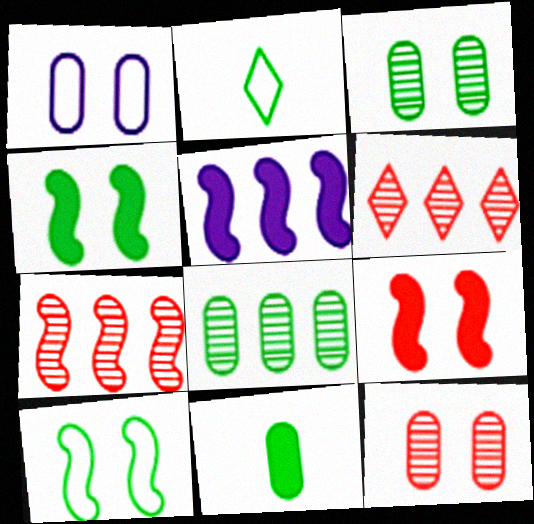[[2, 4, 8], 
[2, 5, 12]]